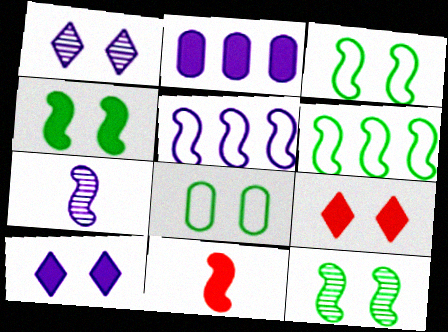[[3, 4, 12], 
[5, 11, 12]]